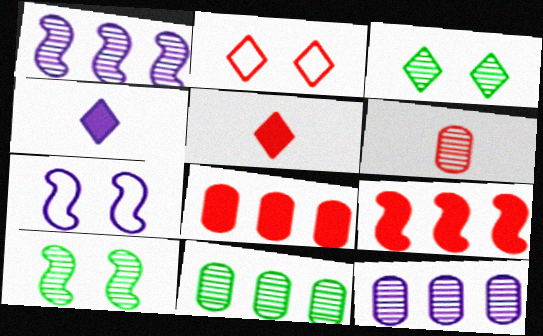[[1, 3, 6], 
[2, 6, 9], 
[4, 7, 12], 
[5, 7, 11]]